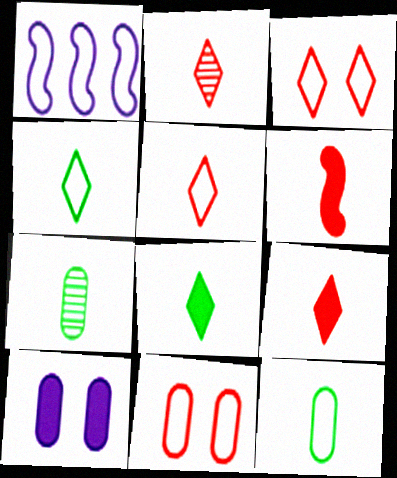[[1, 3, 12], 
[1, 4, 11], 
[2, 5, 9]]